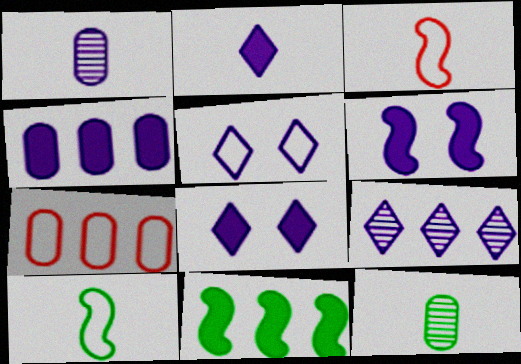[[2, 3, 12], 
[2, 4, 6], 
[2, 5, 9], 
[5, 7, 10], 
[7, 9, 11]]